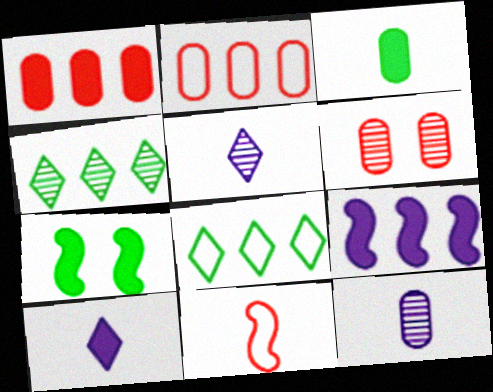[[1, 7, 10], 
[2, 4, 9], 
[2, 5, 7], 
[3, 5, 11]]